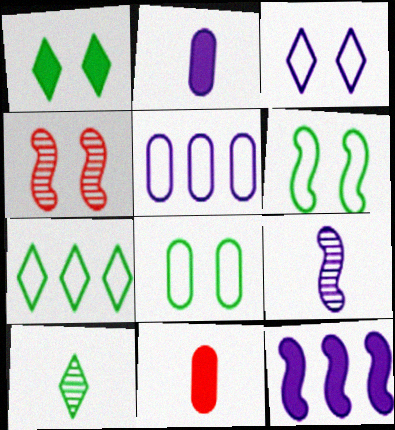[[1, 7, 10], 
[1, 11, 12], 
[2, 4, 7]]